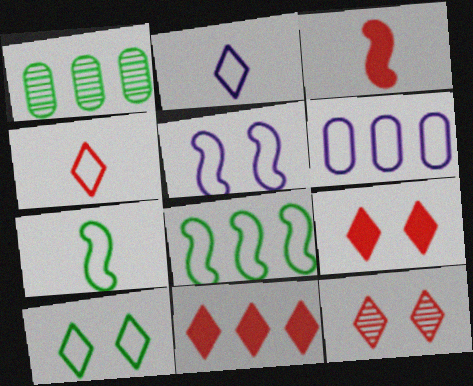[[2, 5, 6], 
[4, 11, 12]]